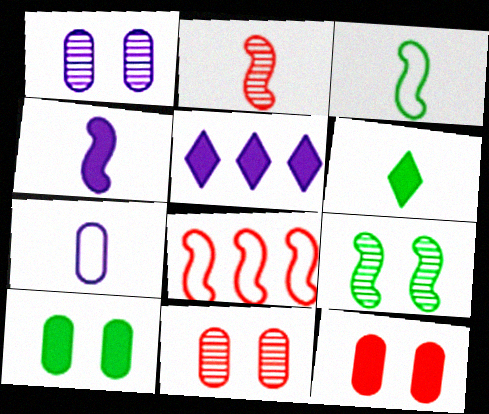[[1, 6, 8], 
[2, 3, 4], 
[2, 6, 7], 
[3, 5, 11], 
[4, 8, 9]]